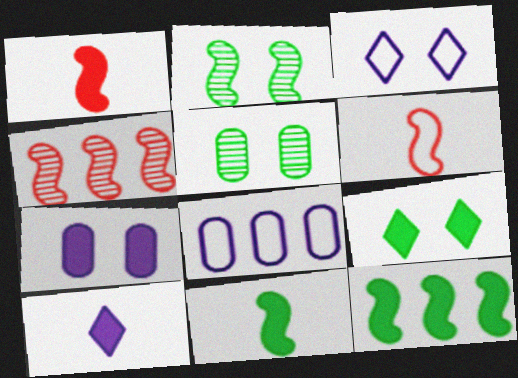[]